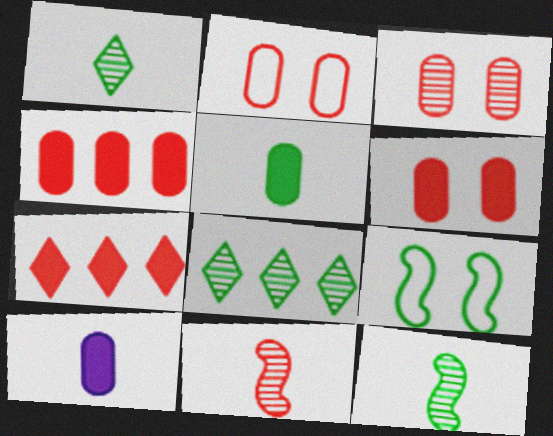[[2, 3, 6], 
[2, 7, 11], 
[5, 8, 9]]